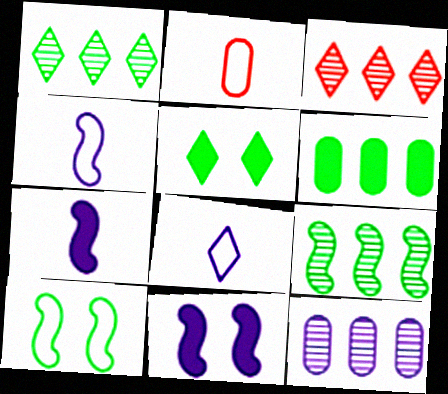[[1, 2, 11], 
[3, 5, 8], 
[3, 9, 12], 
[8, 11, 12]]